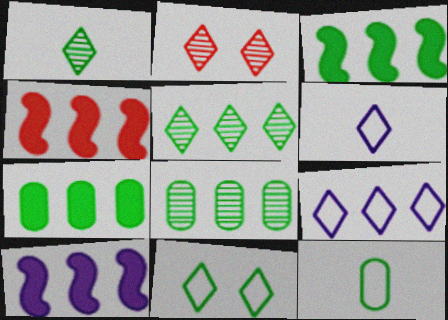[[2, 10, 12], 
[3, 4, 10], 
[4, 8, 9]]